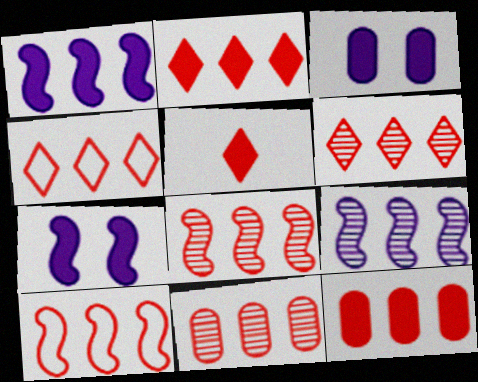[[2, 4, 6], 
[2, 10, 11], 
[4, 8, 12], 
[6, 8, 11], 
[6, 10, 12]]